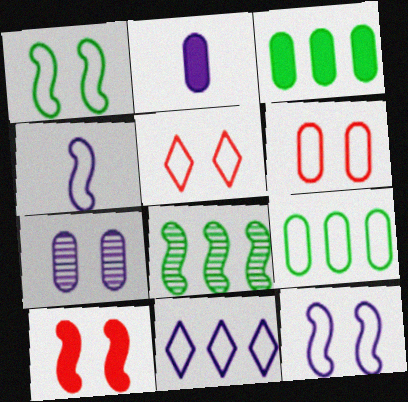[[2, 5, 8], 
[4, 5, 9], 
[4, 8, 10]]